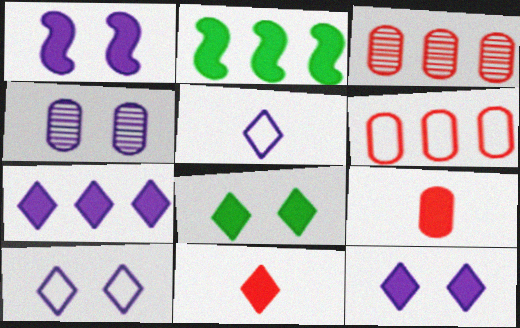[[1, 4, 10], 
[2, 9, 12], 
[7, 8, 11]]